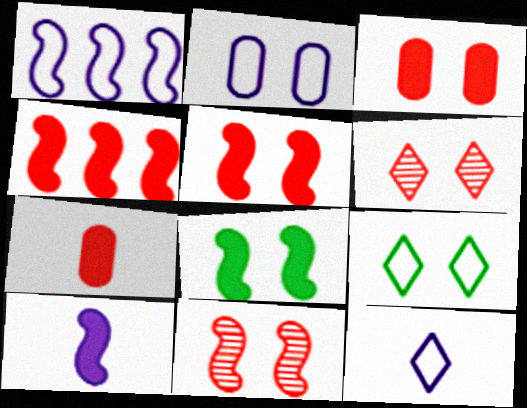[[1, 2, 12], 
[2, 6, 8], 
[4, 8, 10]]